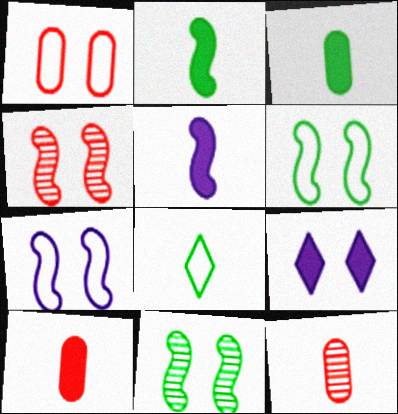[[1, 9, 11], 
[5, 8, 12]]